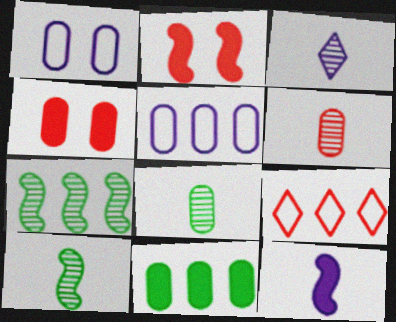[[1, 6, 11], 
[2, 6, 9], 
[3, 6, 10], 
[4, 5, 8]]